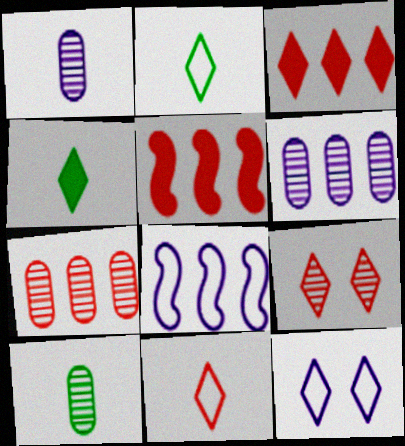[[3, 9, 11], 
[5, 10, 12]]